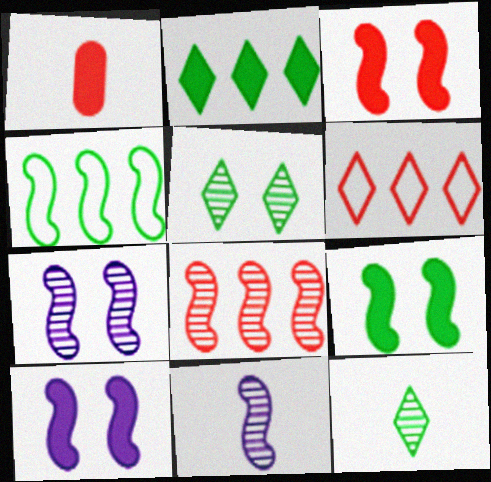[[1, 2, 10], 
[3, 4, 11], 
[3, 9, 10]]